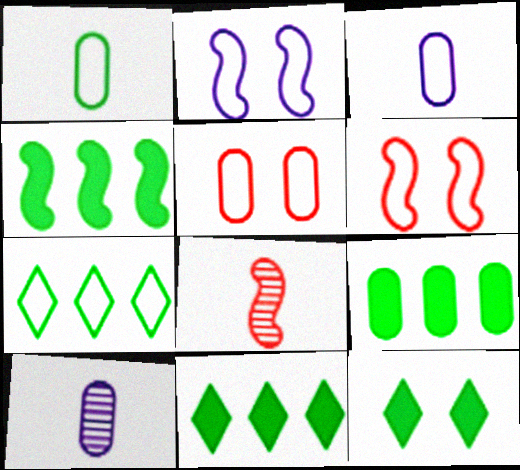[[2, 4, 8], 
[3, 6, 7], 
[4, 9, 11], 
[5, 9, 10], 
[6, 10, 11]]